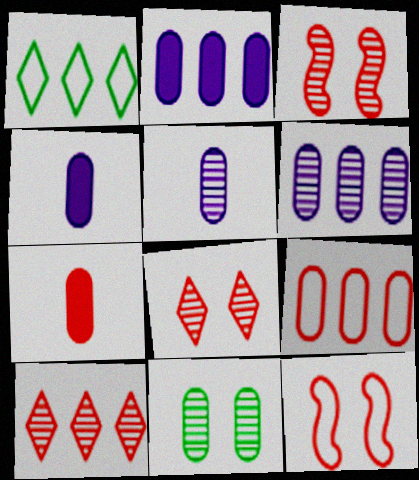[[1, 3, 4], 
[4, 9, 11], 
[7, 10, 12]]